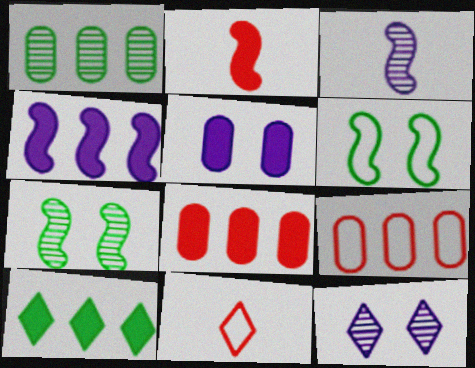[[2, 5, 10], 
[4, 8, 10], 
[10, 11, 12]]